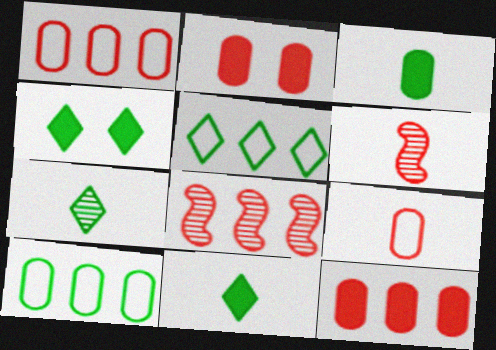[[4, 5, 7]]